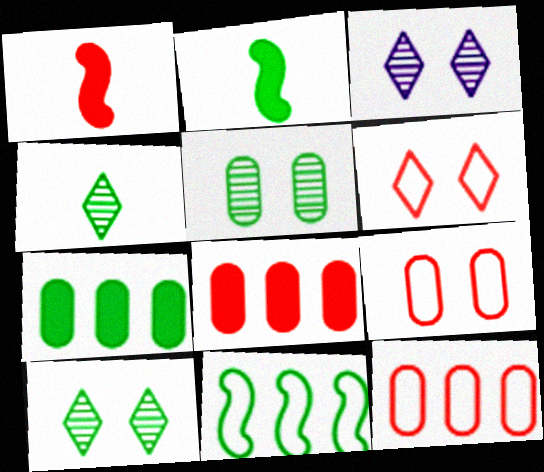[[2, 3, 12]]